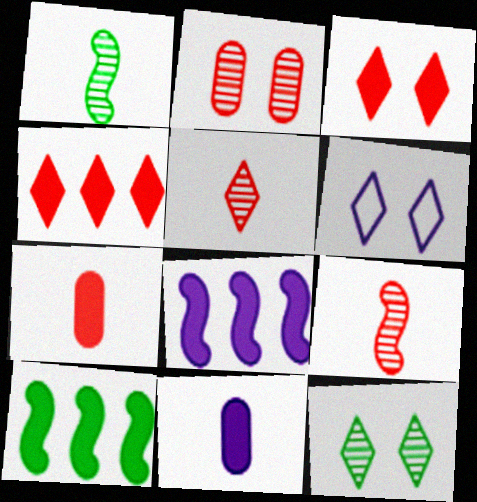[[3, 6, 12], 
[3, 10, 11]]